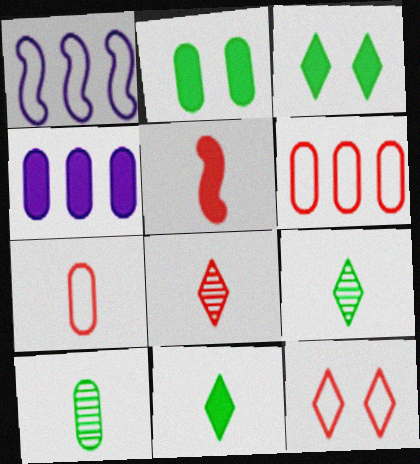[[1, 2, 8], 
[3, 4, 5], 
[5, 7, 8]]